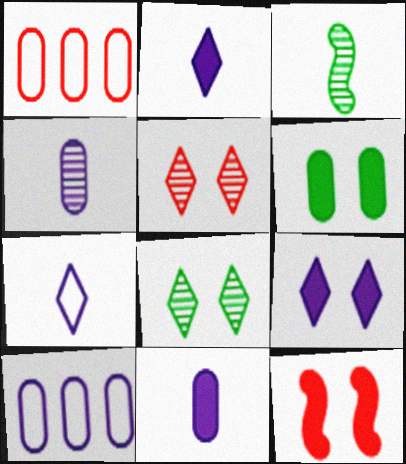[[1, 3, 9], 
[1, 4, 6], 
[6, 9, 12]]